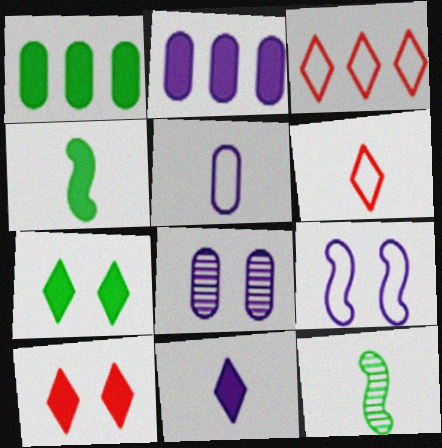[[1, 4, 7], 
[2, 4, 10], 
[2, 5, 8], 
[3, 4, 8]]